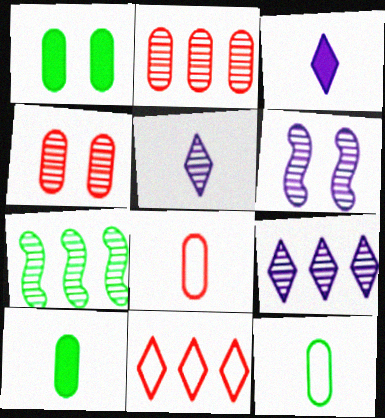[[2, 7, 9], 
[4, 5, 7], 
[6, 10, 11]]